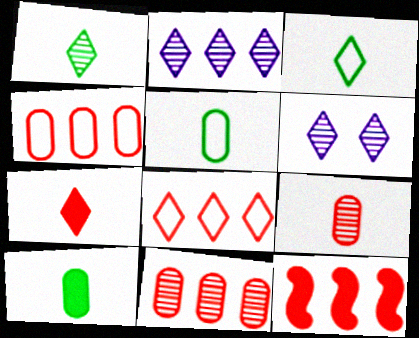[[5, 6, 12], 
[8, 11, 12]]